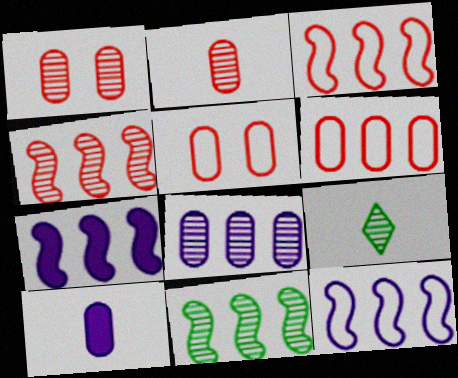[[3, 7, 11], 
[5, 7, 9]]